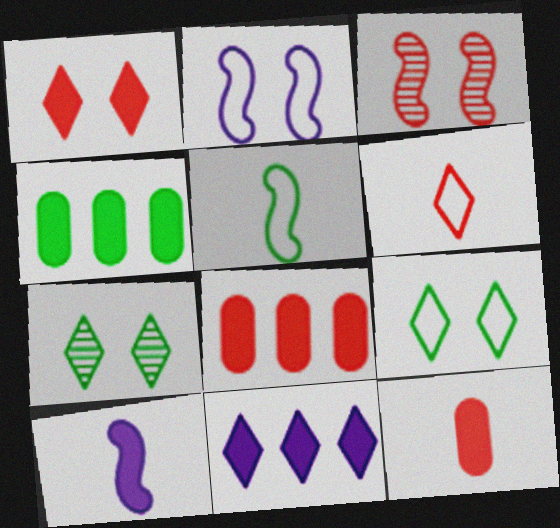[[1, 4, 10], 
[3, 6, 8], 
[4, 5, 7], 
[6, 7, 11]]